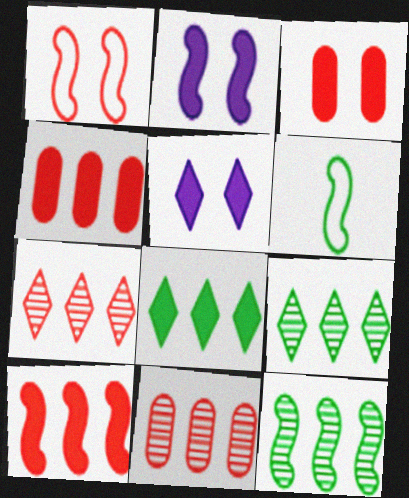[[5, 6, 11]]